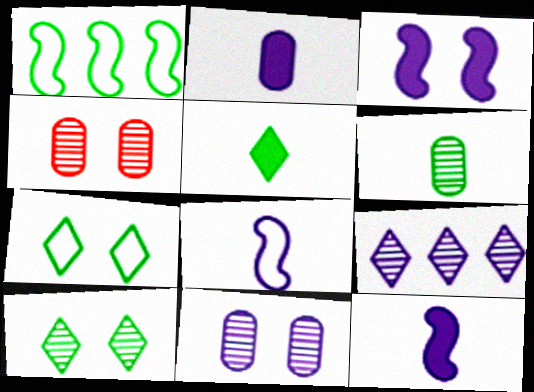[[3, 4, 7]]